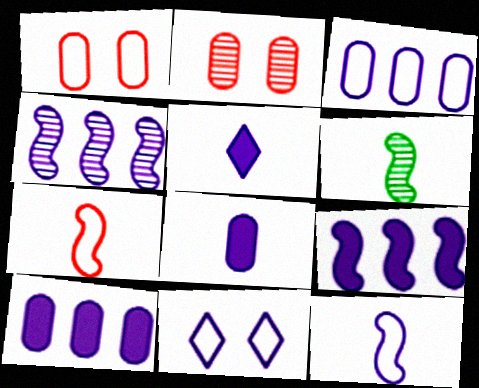[[3, 11, 12], 
[4, 8, 11]]